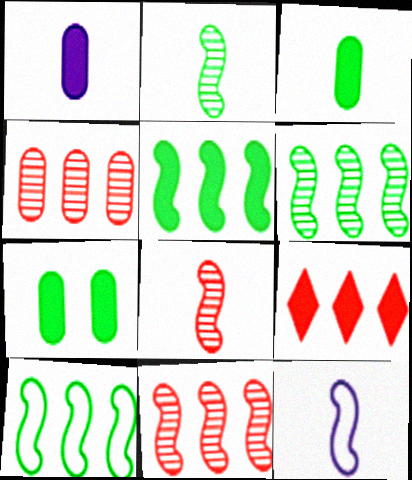[[5, 6, 10]]